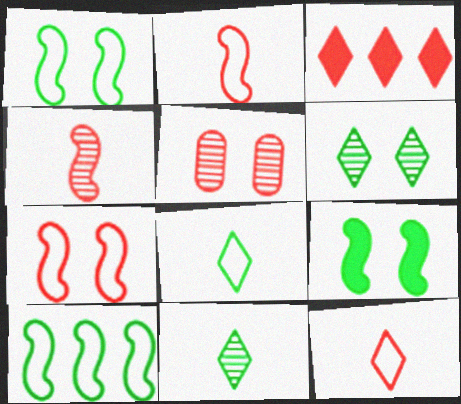[[2, 3, 5]]